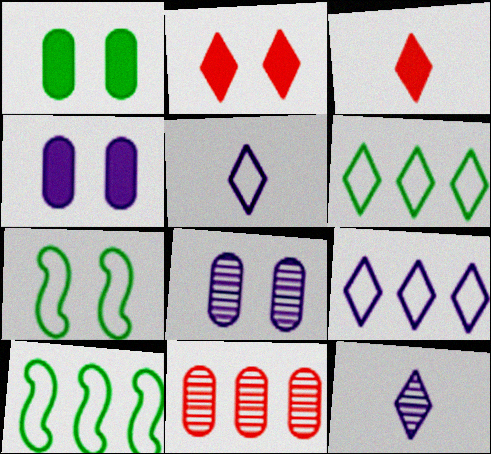[[2, 6, 12], 
[2, 7, 8], 
[3, 8, 10]]